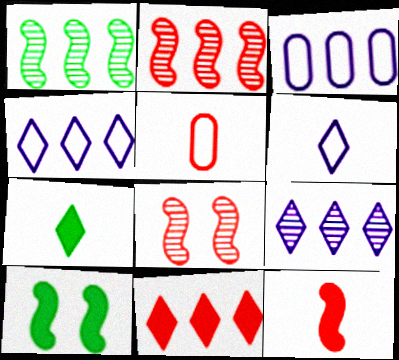[[1, 3, 11], 
[3, 7, 8], 
[5, 8, 11], 
[5, 9, 10]]